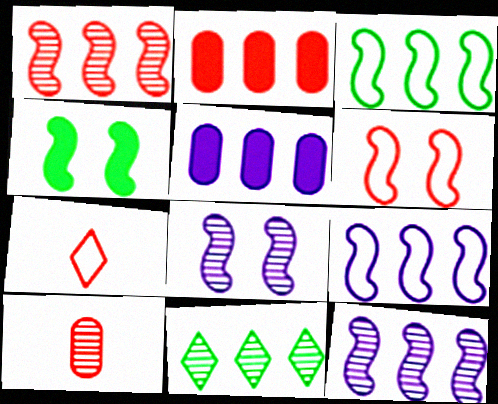[[2, 9, 11], 
[4, 6, 8], 
[8, 10, 11]]